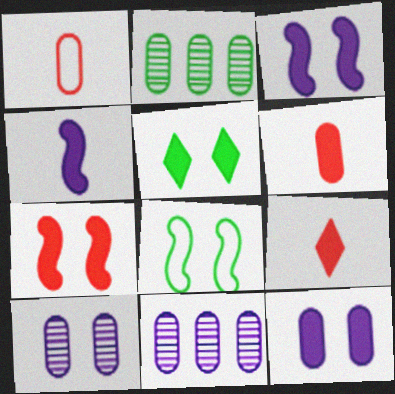[[1, 2, 12], 
[5, 7, 12], 
[8, 9, 11]]